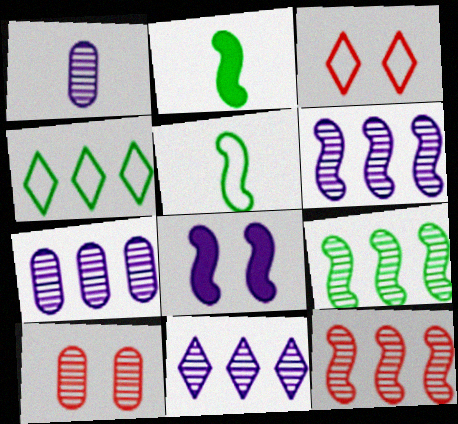[[2, 3, 7], 
[5, 8, 12], 
[6, 7, 11], 
[6, 9, 12]]